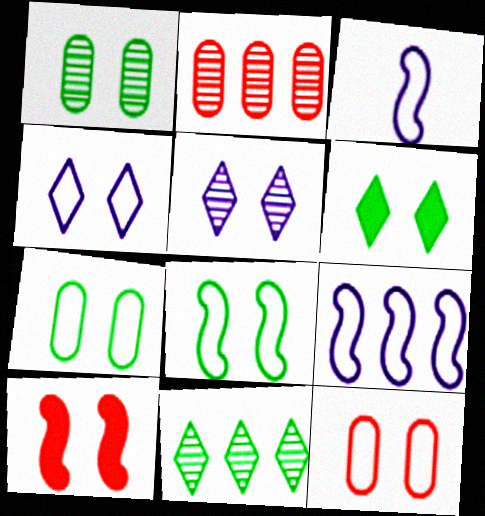[[1, 4, 10], 
[1, 6, 8], 
[2, 3, 6], 
[4, 8, 12], 
[5, 7, 10]]